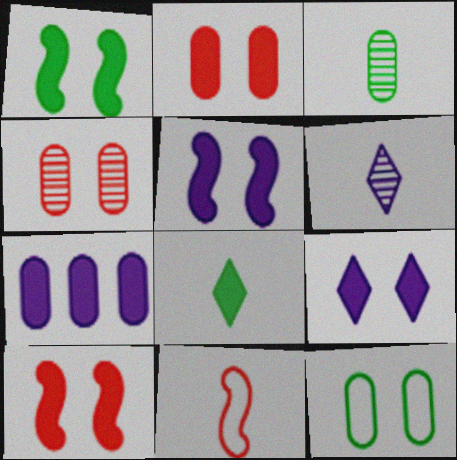[[1, 2, 9], 
[1, 5, 10], 
[7, 8, 10]]